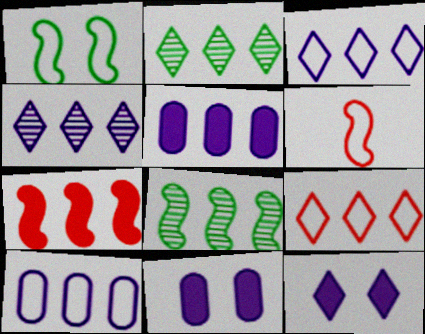[[2, 6, 11], 
[2, 7, 10], 
[5, 8, 9]]